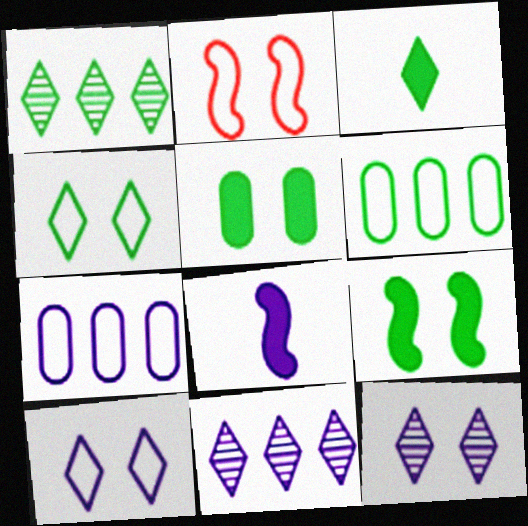[[1, 3, 4], 
[2, 5, 12], 
[7, 8, 12]]